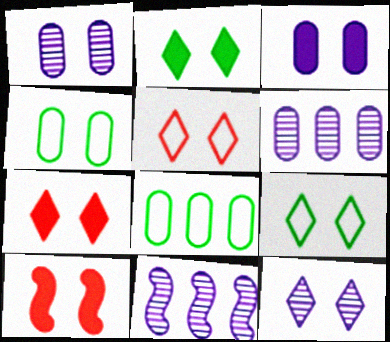[[1, 9, 10], 
[2, 3, 10], 
[2, 5, 12], 
[4, 10, 12], 
[7, 9, 12]]